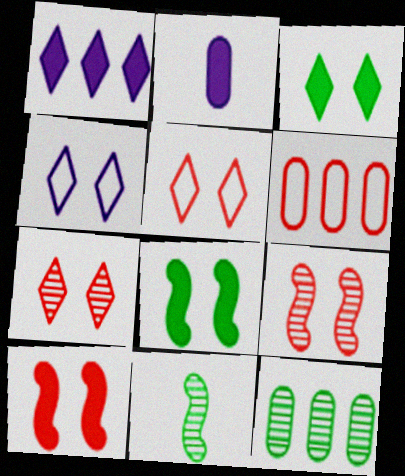[[3, 4, 7]]